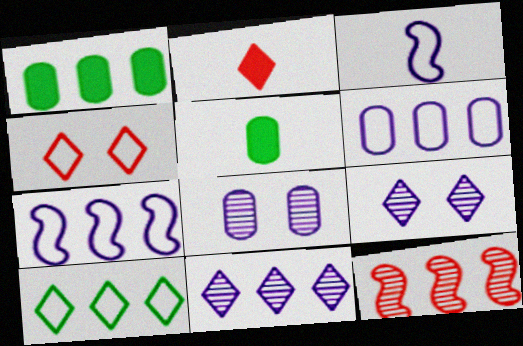[[2, 9, 10]]